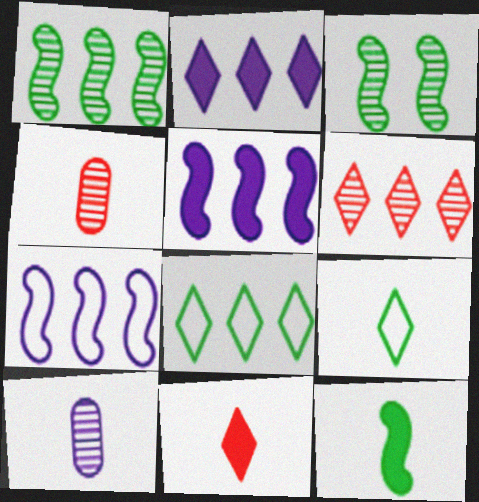[[2, 6, 8], 
[3, 6, 10]]